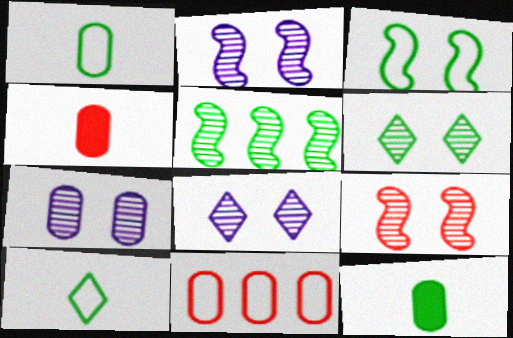[[2, 7, 8], 
[6, 7, 9], 
[7, 11, 12]]